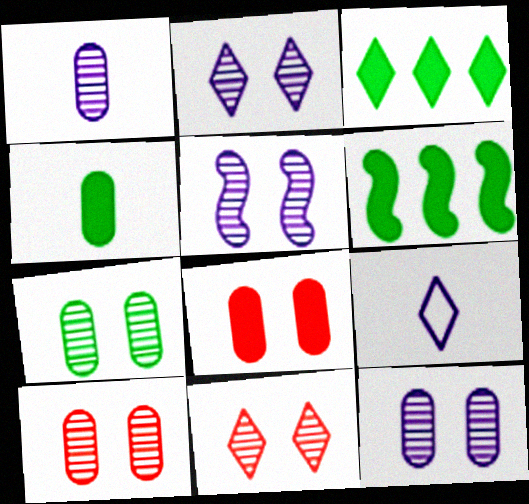[[2, 5, 12], 
[3, 9, 11], 
[5, 7, 11], 
[6, 9, 10], 
[7, 10, 12]]